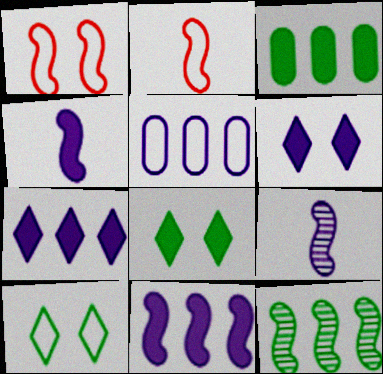[[1, 4, 12], 
[2, 5, 10], 
[5, 6, 9]]